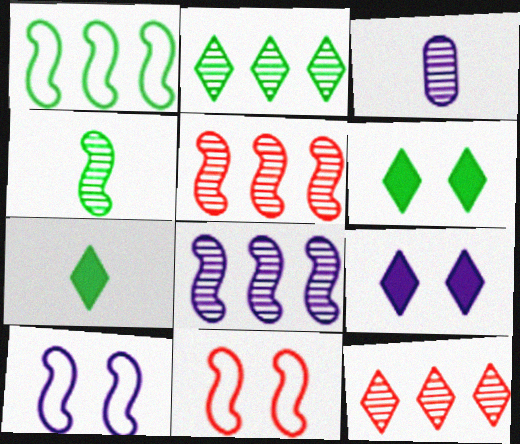[]